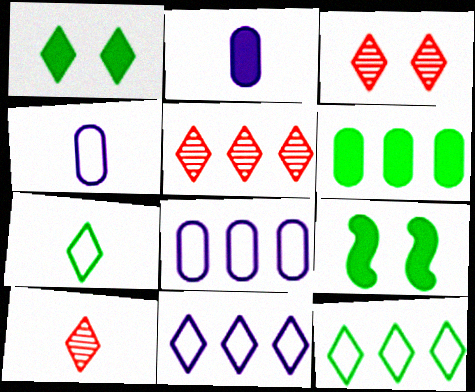[[1, 10, 11], 
[3, 5, 10], 
[4, 5, 9], 
[8, 9, 10]]